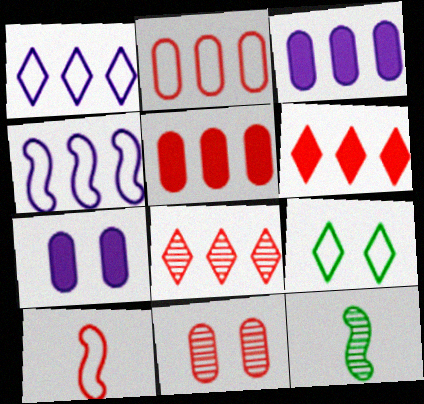[[6, 10, 11]]